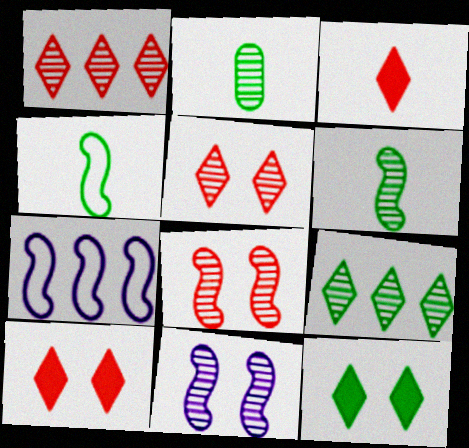[[1, 2, 11], 
[2, 7, 10]]